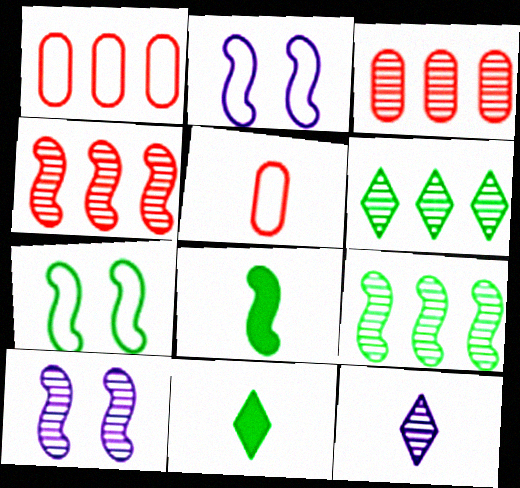[[1, 10, 11], 
[2, 3, 11], 
[2, 4, 8], 
[5, 8, 12], 
[7, 8, 9]]